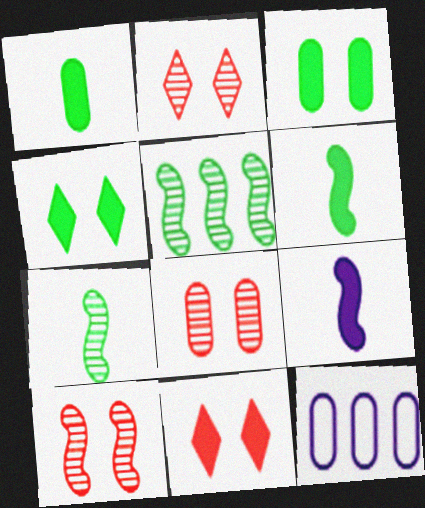[[1, 8, 12], 
[2, 6, 12], 
[2, 8, 10], 
[7, 11, 12]]